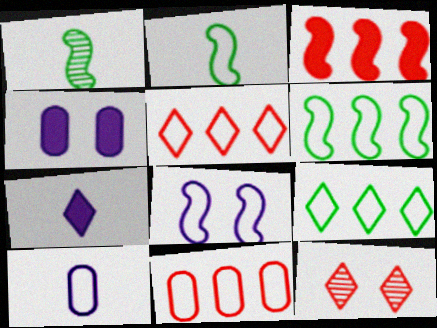[[1, 3, 8], 
[1, 4, 5], 
[7, 9, 12]]